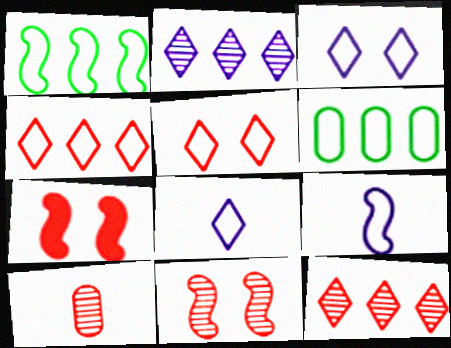[[4, 7, 10], 
[5, 6, 9], 
[10, 11, 12]]